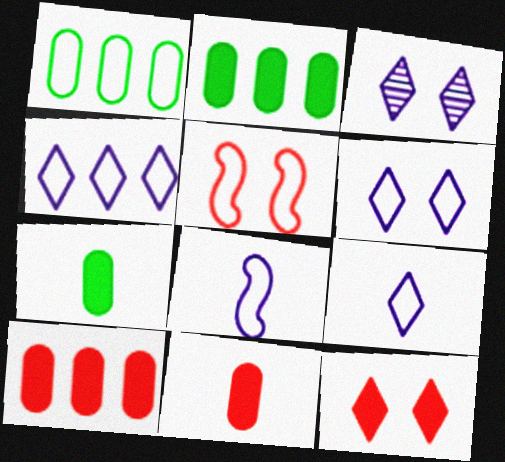[[1, 5, 9], 
[4, 6, 9]]